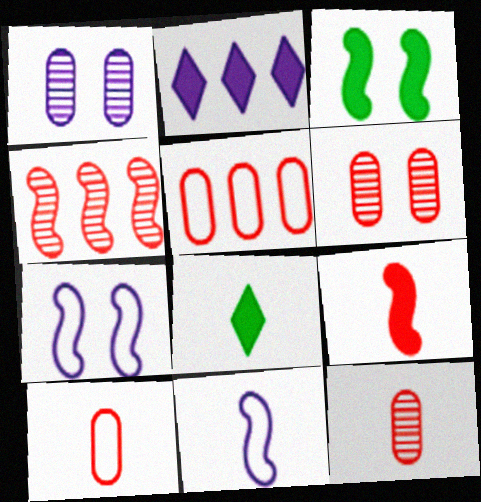[[1, 2, 11], 
[3, 4, 11], 
[8, 11, 12]]